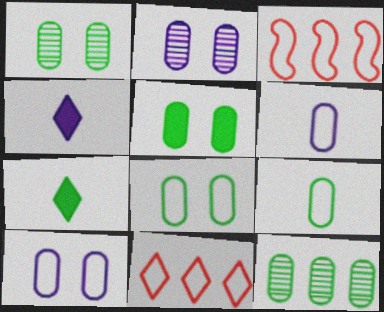[[1, 3, 4], 
[1, 5, 8], 
[2, 3, 7], 
[5, 9, 12]]